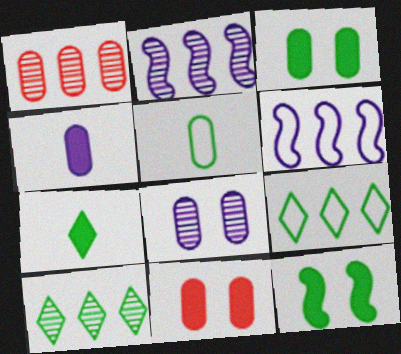[[1, 2, 10], 
[5, 10, 12]]